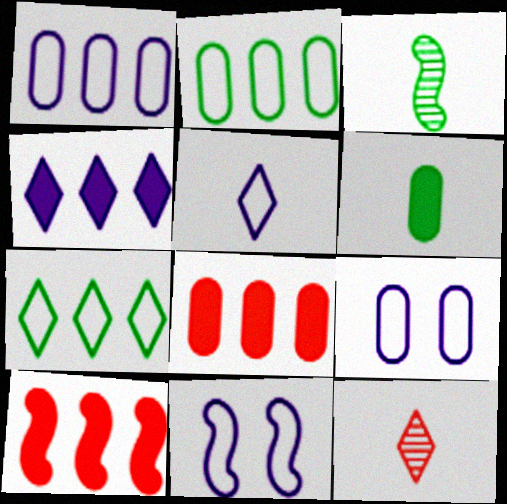[[1, 5, 11], 
[3, 10, 11]]